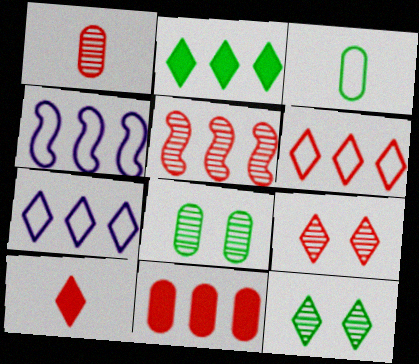[[1, 5, 9], 
[4, 8, 10], 
[5, 6, 11], 
[6, 9, 10], 
[7, 10, 12]]